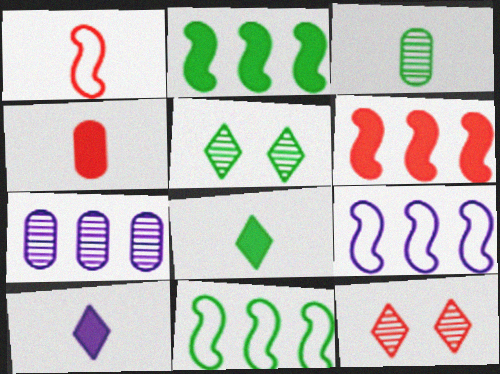[[1, 3, 10], 
[4, 5, 9]]